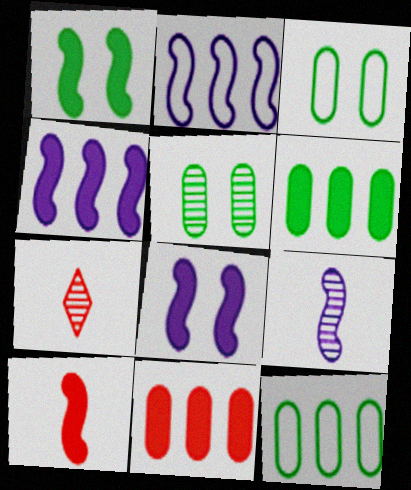[[1, 4, 10], 
[2, 8, 9], 
[3, 4, 7], 
[7, 8, 12]]